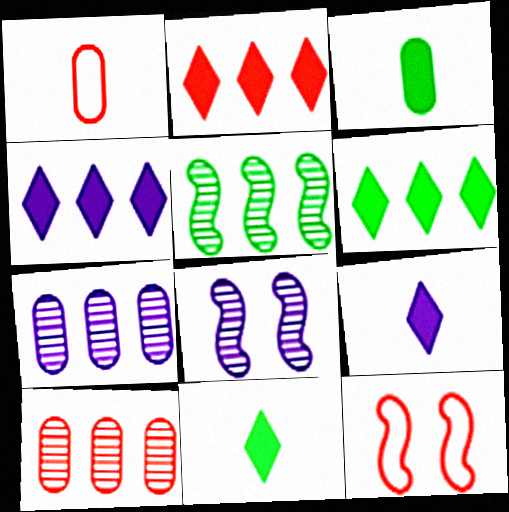[[1, 6, 8], 
[2, 4, 6], 
[7, 11, 12]]